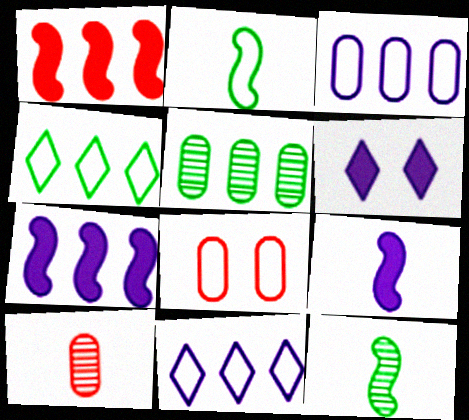[[1, 5, 11], 
[2, 8, 11]]